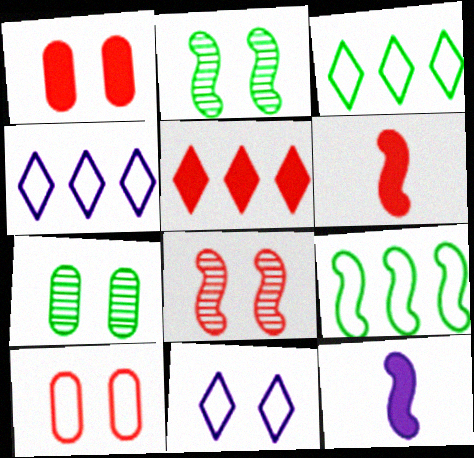[[1, 2, 11], 
[1, 5, 6], 
[4, 6, 7], 
[8, 9, 12]]